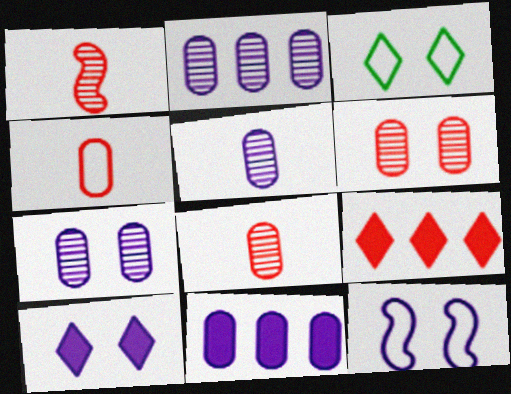[[1, 3, 11], 
[2, 5, 7], 
[7, 10, 12]]